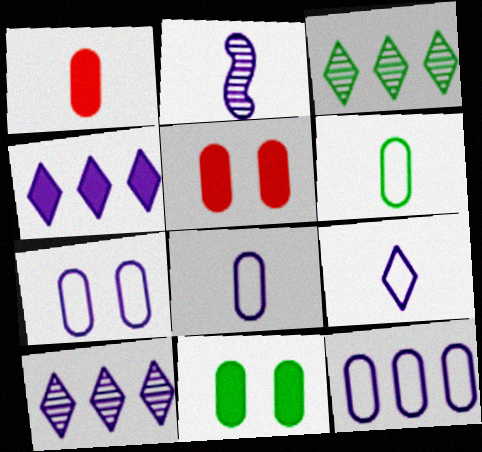[[2, 4, 7], 
[7, 8, 12]]